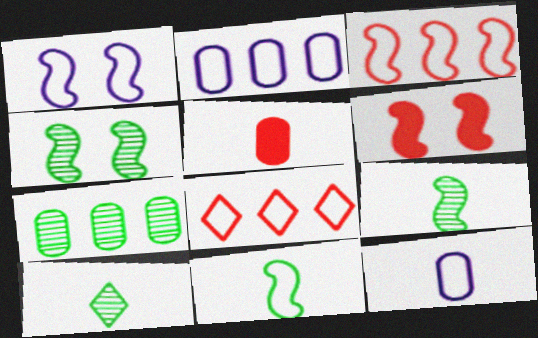[[1, 3, 11], 
[1, 4, 6], 
[2, 6, 10], 
[4, 7, 10]]